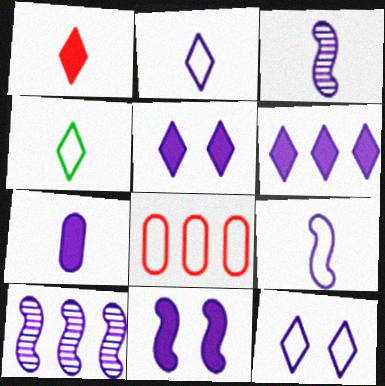[[2, 3, 7], 
[6, 7, 11], 
[7, 10, 12], 
[9, 10, 11]]